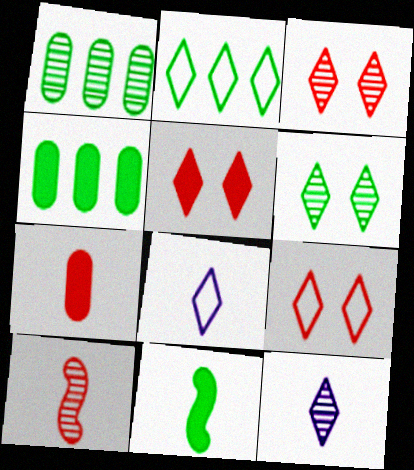[[2, 5, 12], 
[2, 8, 9], 
[3, 5, 9]]